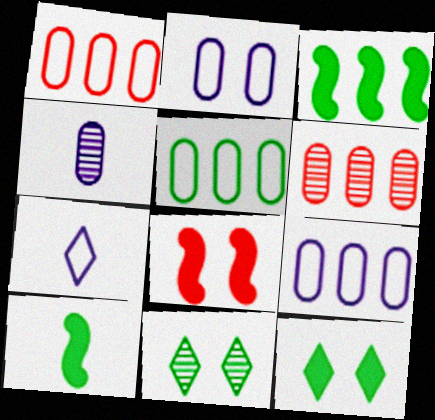[[1, 5, 9], 
[2, 8, 11], 
[5, 10, 11]]